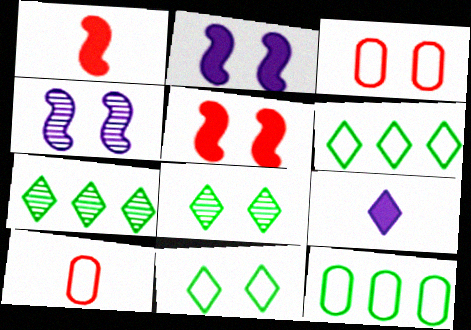[[2, 3, 8], 
[2, 7, 10]]